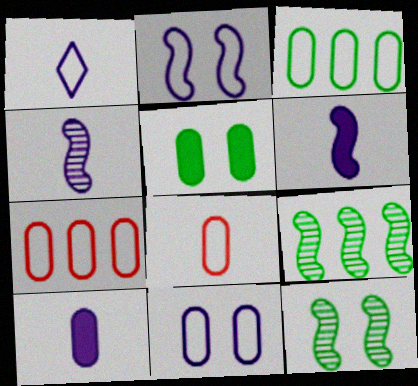[[1, 4, 10], 
[3, 8, 11]]